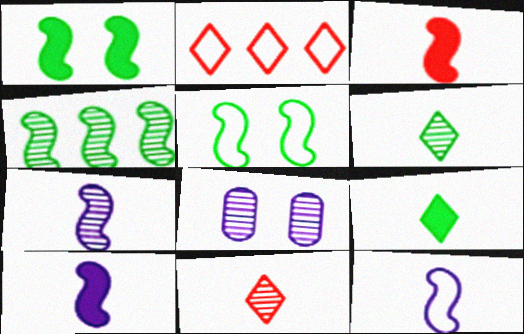[[4, 8, 11], 
[7, 10, 12]]